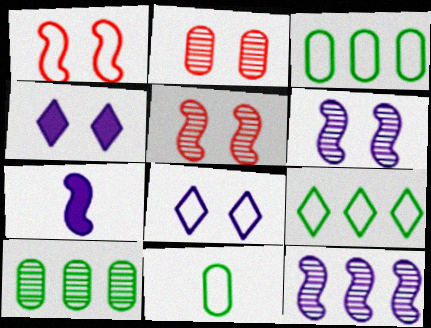[[2, 7, 9]]